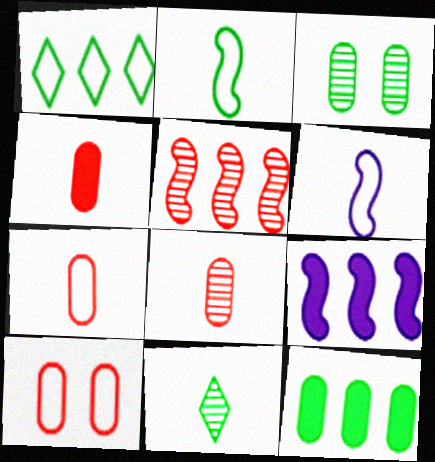[[1, 6, 10], 
[4, 6, 11], 
[4, 7, 8], 
[9, 10, 11]]